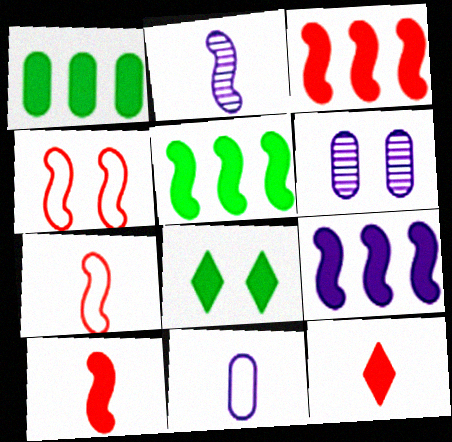[[2, 4, 5], 
[3, 5, 9], 
[4, 6, 8]]